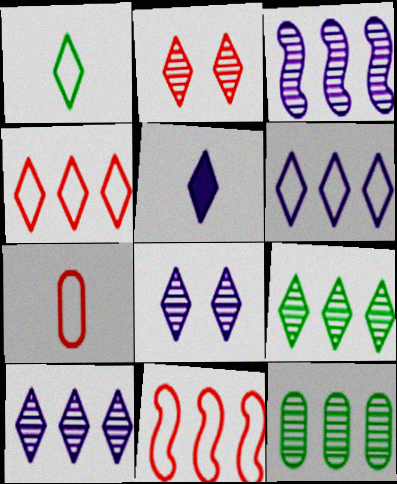[[5, 6, 8]]